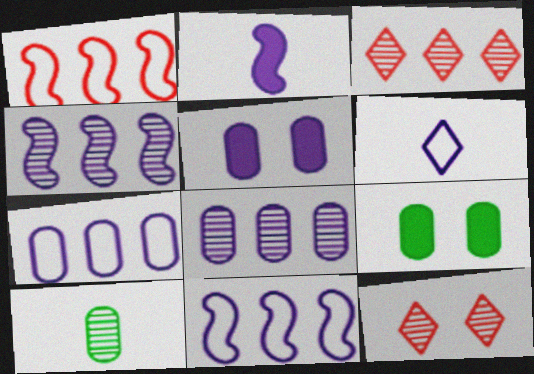[[4, 5, 6], 
[4, 10, 12]]